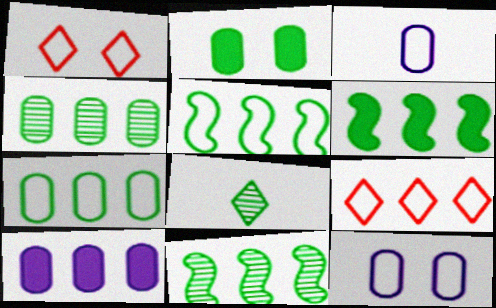[[1, 3, 5], 
[2, 5, 8], 
[5, 6, 11], 
[9, 10, 11]]